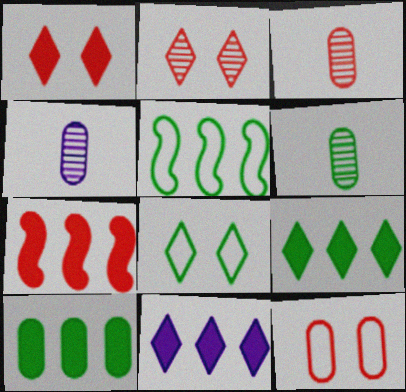[[1, 4, 5], 
[3, 4, 6], 
[4, 7, 8], 
[4, 10, 12], 
[7, 10, 11]]